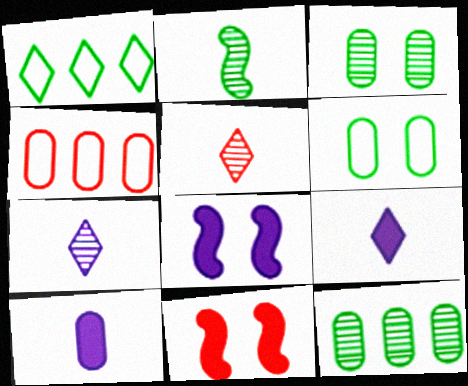[[3, 4, 10], 
[4, 5, 11]]